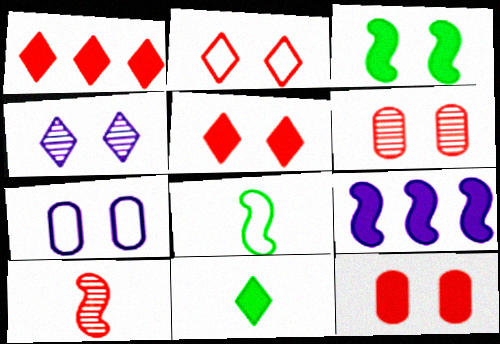[[9, 11, 12]]